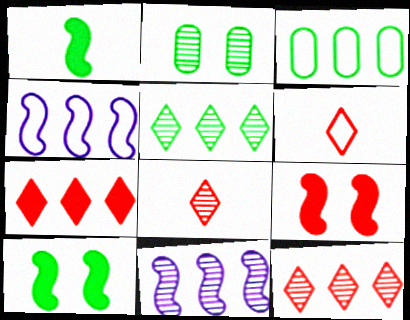[[2, 8, 11], 
[3, 7, 11]]